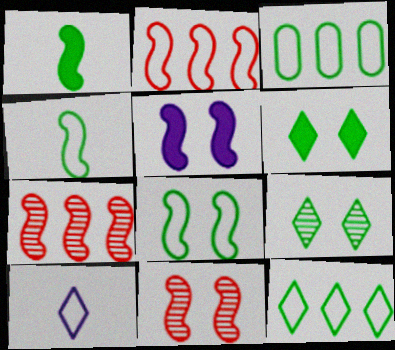[[1, 3, 9], 
[4, 5, 7], 
[5, 8, 11]]